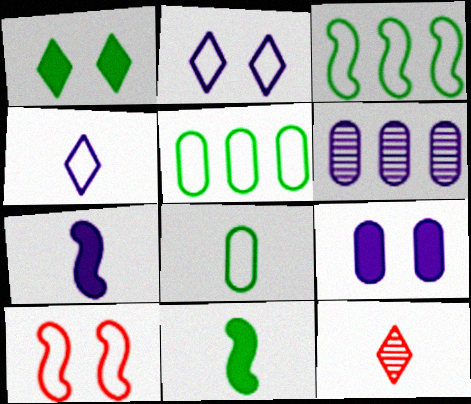[[2, 6, 7], 
[3, 9, 12], 
[4, 5, 10], 
[7, 8, 12]]